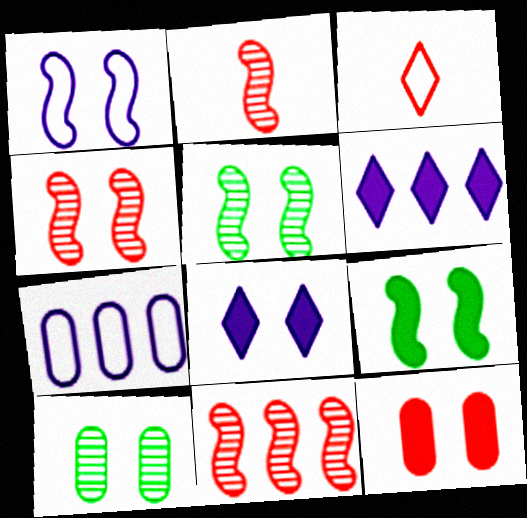[[1, 4, 9], 
[2, 4, 11], 
[3, 11, 12], 
[8, 9, 12]]